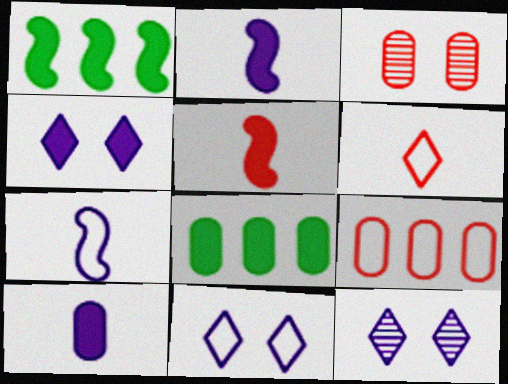[[4, 5, 8], 
[4, 11, 12]]